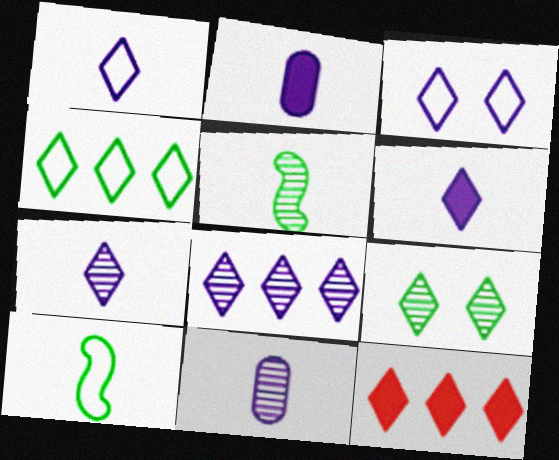[[1, 6, 7], 
[1, 9, 12], 
[3, 6, 8], 
[4, 8, 12]]